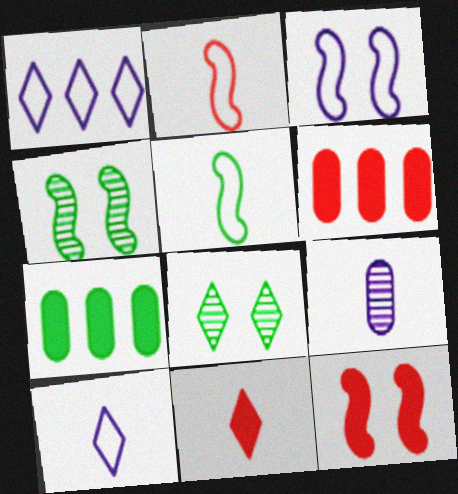[[1, 8, 11], 
[3, 4, 12], 
[4, 6, 10], 
[5, 7, 8], 
[5, 9, 11], 
[6, 11, 12]]